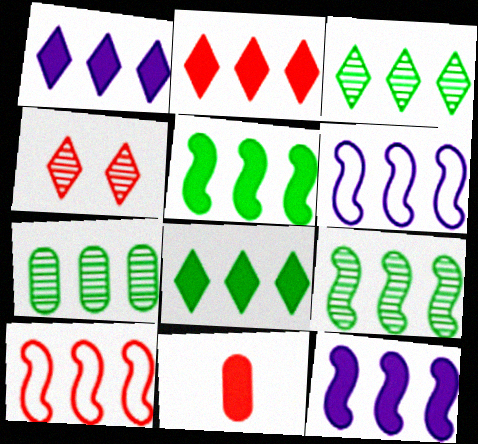[[1, 2, 8], 
[1, 7, 10], 
[2, 6, 7], 
[3, 7, 9], 
[4, 10, 11], 
[9, 10, 12]]